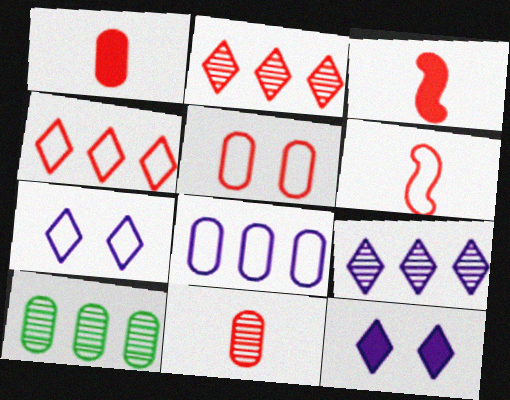[[2, 3, 5], 
[3, 7, 10], 
[4, 5, 6], 
[6, 10, 12]]